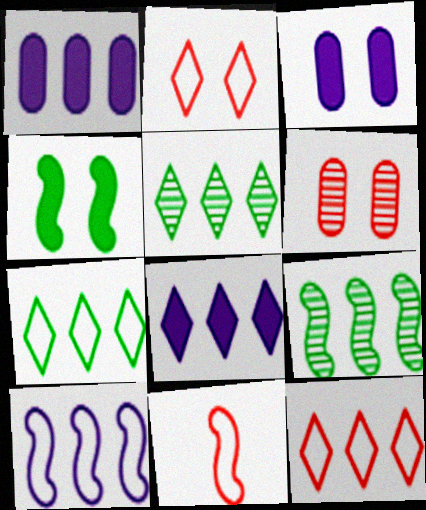[[1, 9, 12], 
[3, 5, 11], 
[5, 8, 12]]